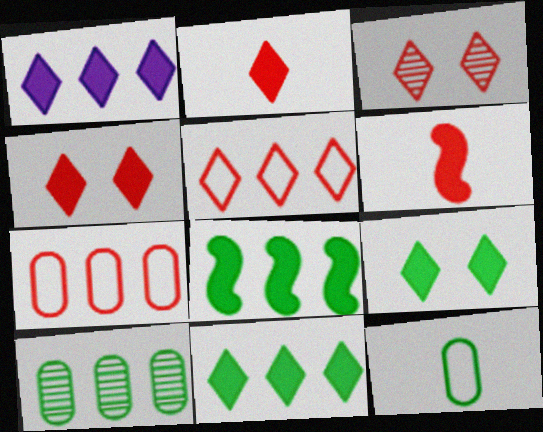[[1, 2, 9], 
[2, 3, 5], 
[3, 6, 7]]